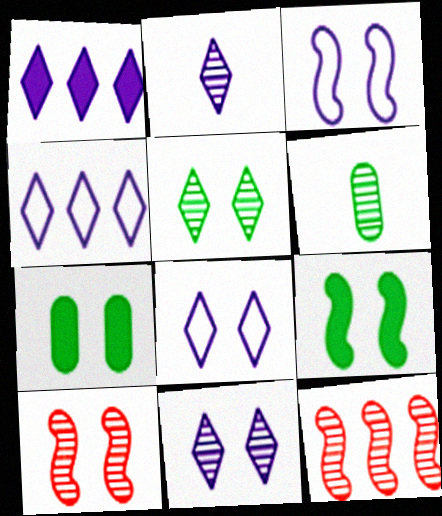[[1, 2, 8], 
[3, 9, 10], 
[6, 11, 12], 
[7, 8, 10]]